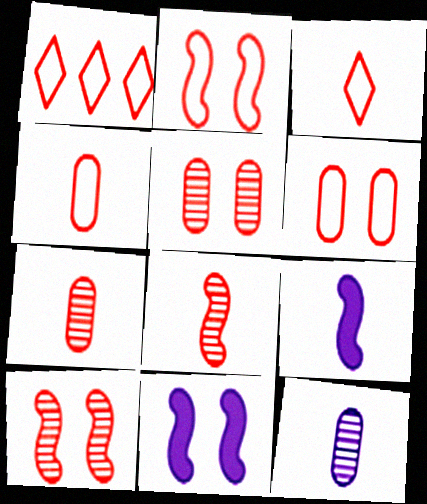[[1, 2, 4]]